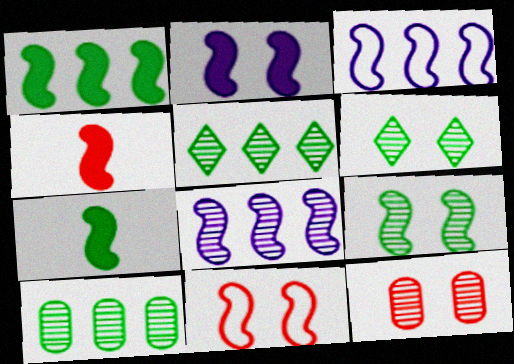[[1, 2, 4], 
[2, 9, 11], 
[3, 4, 9], 
[7, 8, 11]]